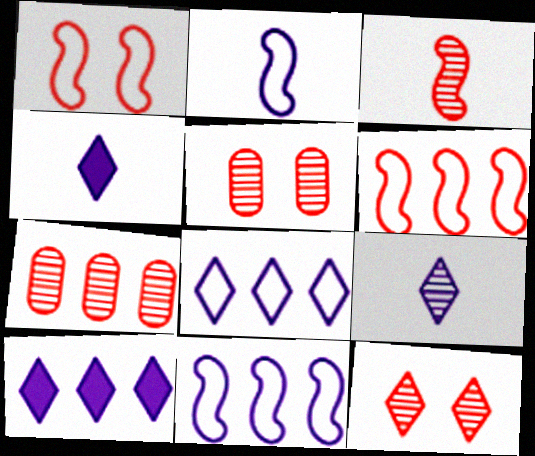[[3, 7, 12]]